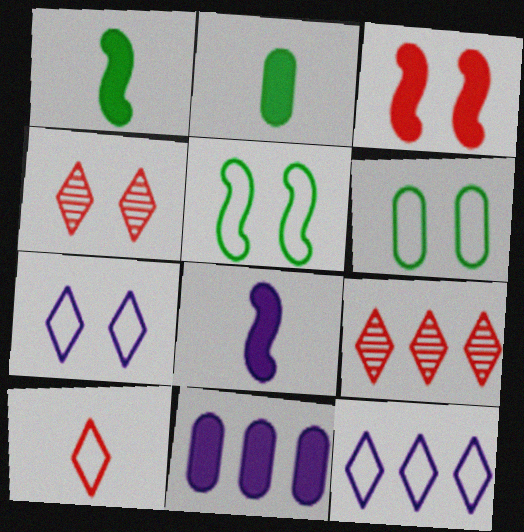[[6, 8, 9]]